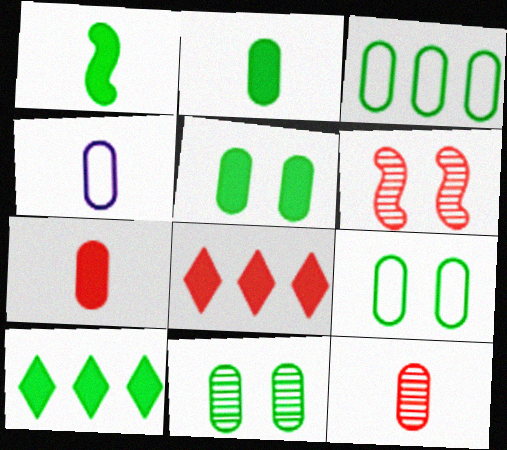[[1, 5, 10], 
[2, 3, 11], 
[2, 4, 12], 
[4, 6, 10], 
[5, 9, 11]]